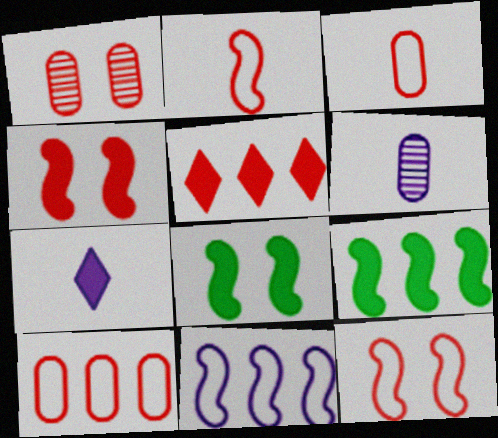[[1, 2, 5]]